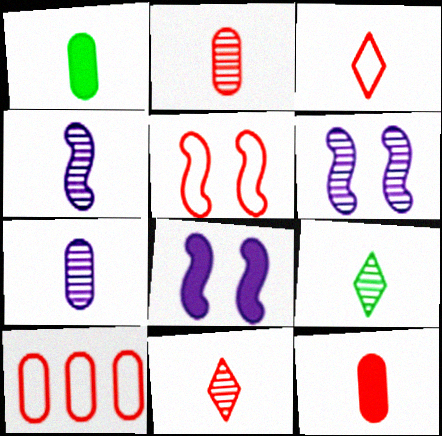[[1, 3, 4], 
[2, 4, 9], 
[3, 5, 10], 
[8, 9, 10]]